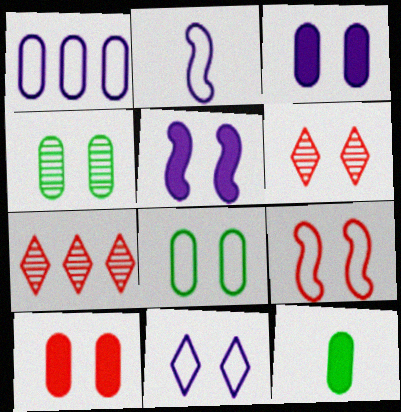[[1, 2, 11], 
[5, 6, 8], 
[6, 9, 10], 
[8, 9, 11]]